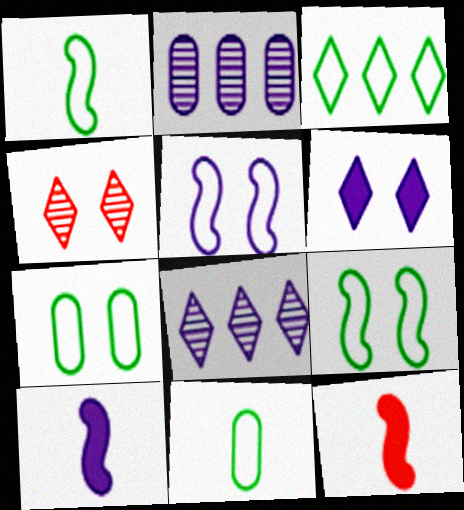[[1, 3, 7], 
[3, 9, 11], 
[7, 8, 12]]